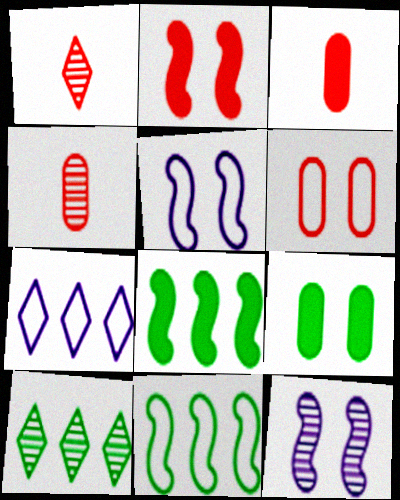[[3, 5, 10], 
[4, 10, 12]]